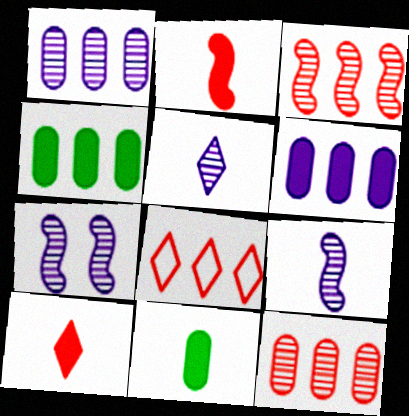[[1, 5, 7], 
[7, 8, 11]]